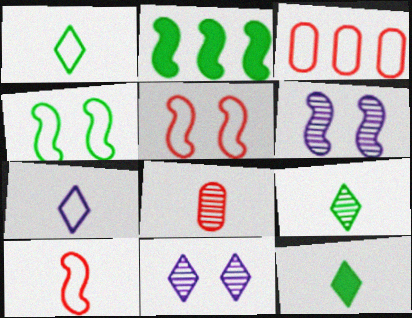[[1, 9, 12], 
[2, 6, 10], 
[3, 4, 7], 
[3, 6, 12]]